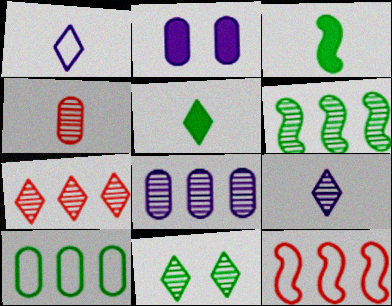[[1, 3, 4], 
[2, 4, 10], 
[3, 10, 11], 
[6, 7, 8], 
[7, 9, 11]]